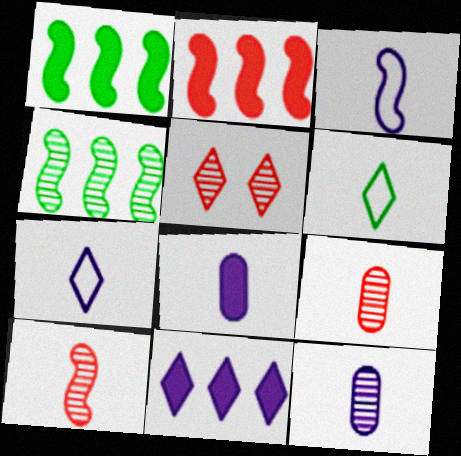[[4, 5, 12], 
[5, 6, 11], 
[6, 8, 10]]